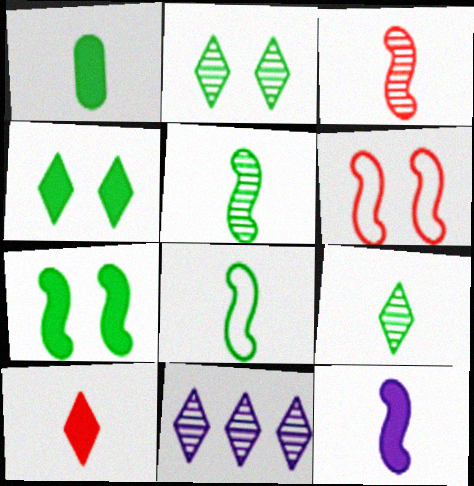[[1, 6, 11], 
[1, 8, 9], 
[1, 10, 12], 
[3, 8, 12]]